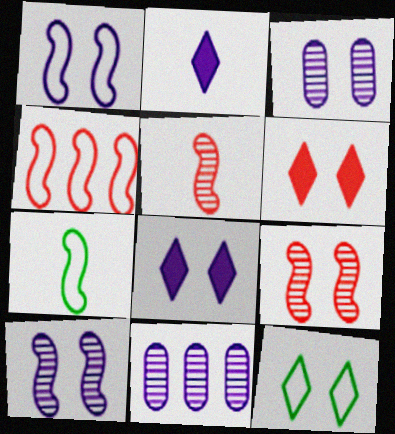[[1, 2, 11], 
[1, 3, 8], 
[1, 4, 7], 
[6, 7, 11]]